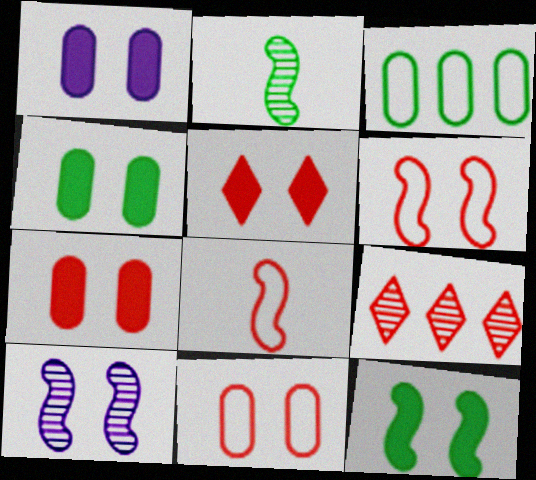[[1, 4, 7], 
[1, 5, 12], 
[6, 10, 12], 
[7, 8, 9]]